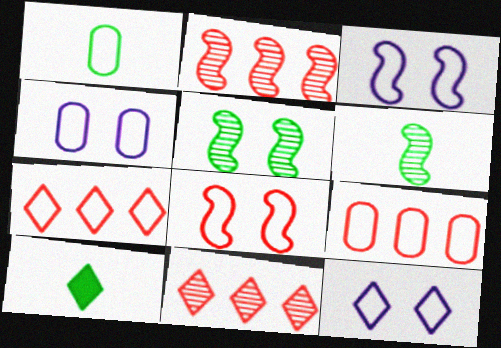[[1, 3, 7], 
[1, 4, 9], 
[1, 6, 10], 
[2, 4, 10], 
[3, 4, 12], 
[10, 11, 12]]